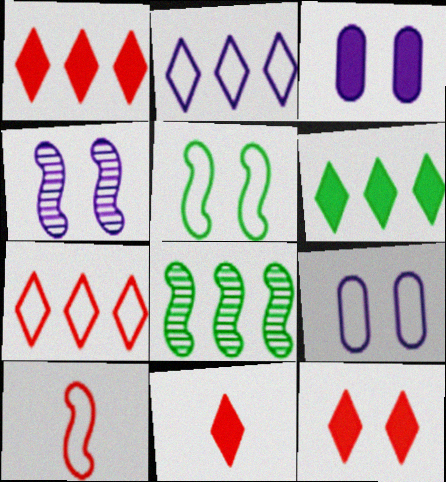[[1, 11, 12], 
[8, 9, 11]]